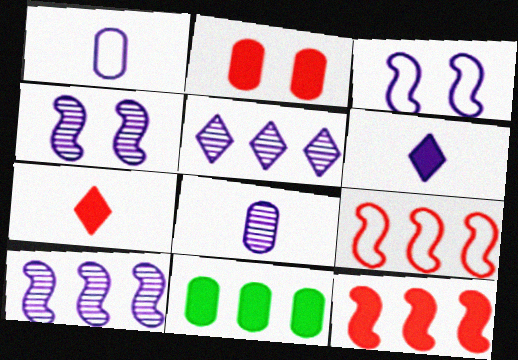[[2, 7, 12], 
[4, 5, 8], 
[5, 9, 11]]